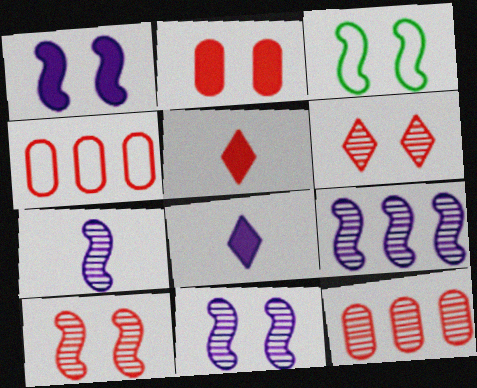[[1, 3, 10], 
[3, 8, 12], 
[4, 5, 10], 
[7, 9, 11]]